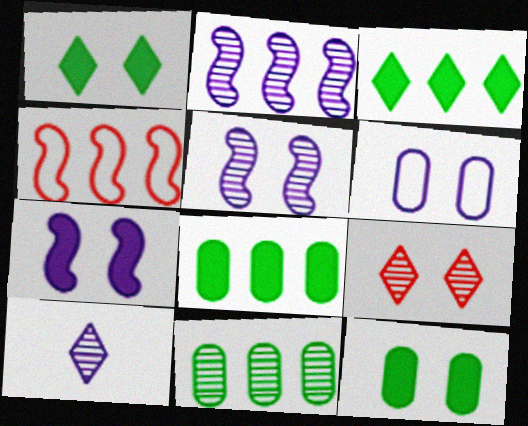[[4, 10, 12]]